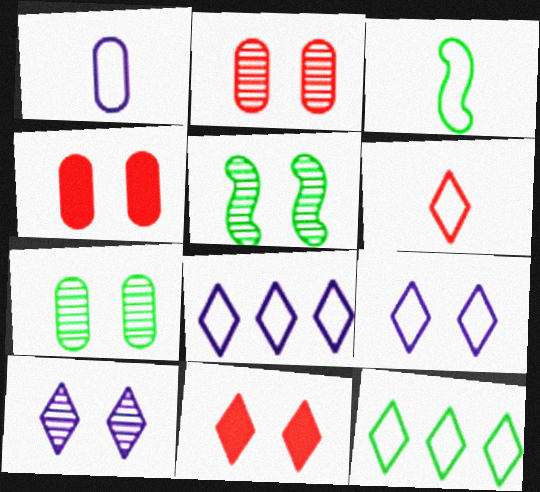[[1, 3, 6], 
[2, 5, 10], 
[4, 5, 9], 
[6, 9, 12]]